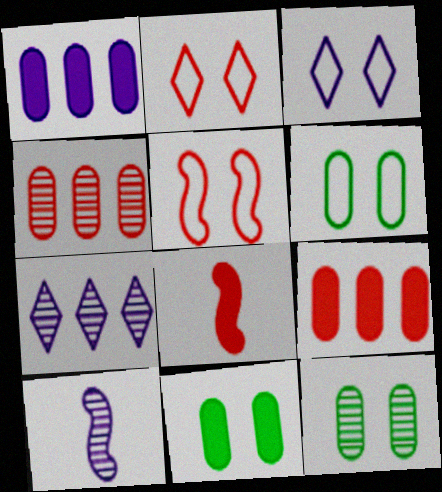[[1, 3, 10], 
[2, 4, 8], 
[3, 5, 6], 
[6, 7, 8], 
[6, 11, 12]]